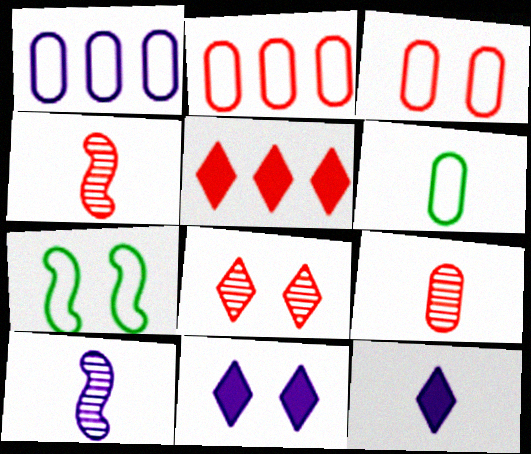[[1, 3, 6], 
[1, 10, 11], 
[3, 4, 5], 
[4, 6, 12]]